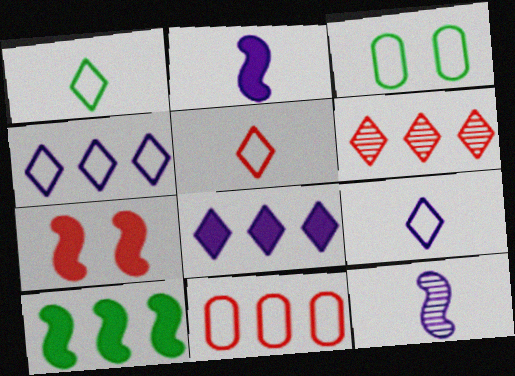[[1, 5, 9], 
[2, 3, 6], 
[2, 7, 10]]